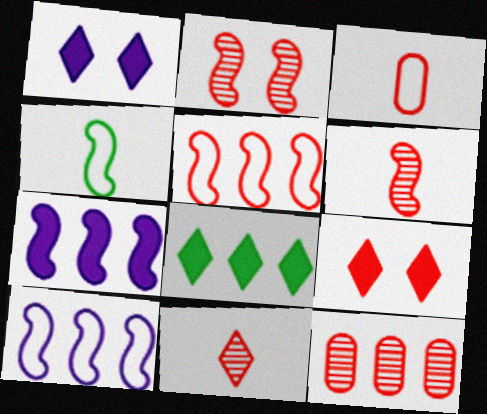[[1, 4, 12], 
[2, 4, 7], 
[2, 11, 12], 
[8, 10, 12]]